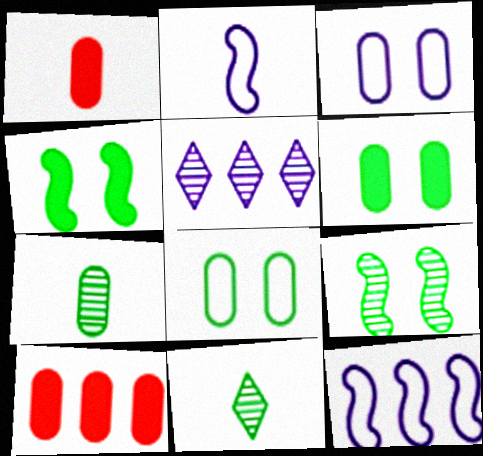[[1, 2, 11], 
[3, 7, 10]]